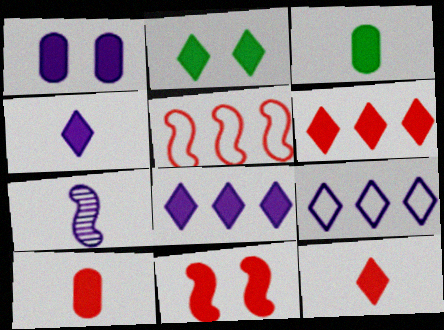[[1, 2, 11], 
[1, 7, 9], 
[2, 4, 6], 
[2, 8, 12], 
[3, 8, 11], 
[6, 10, 11]]